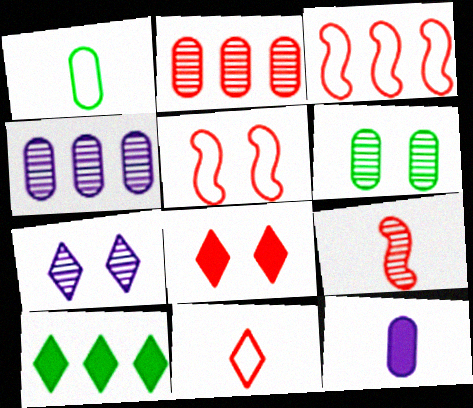[[3, 4, 10], 
[7, 10, 11]]